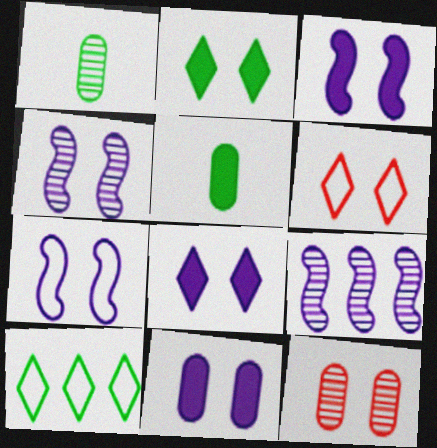[[2, 7, 12], 
[3, 4, 7], 
[3, 8, 11], 
[5, 6, 9]]